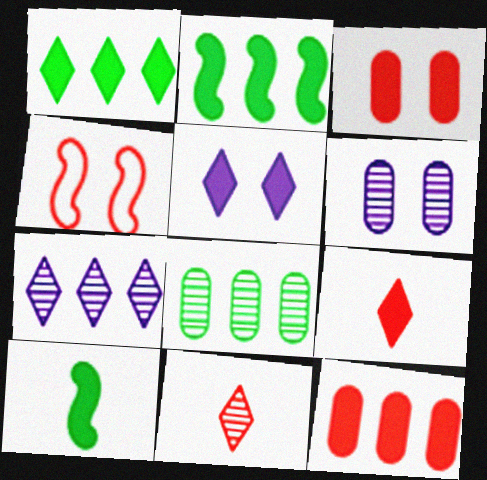[[1, 5, 9], 
[4, 11, 12], 
[5, 10, 12]]